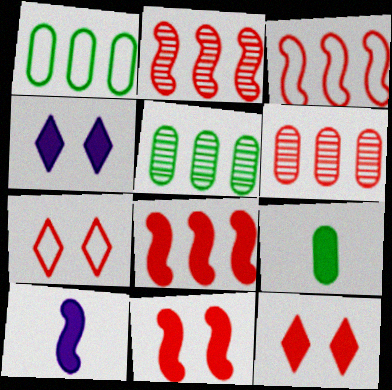[[2, 3, 8], 
[4, 8, 9], 
[5, 7, 10]]